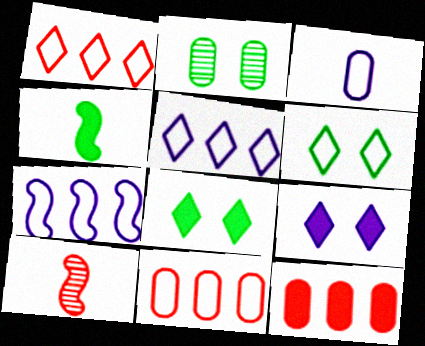[[2, 3, 12], 
[4, 9, 12]]